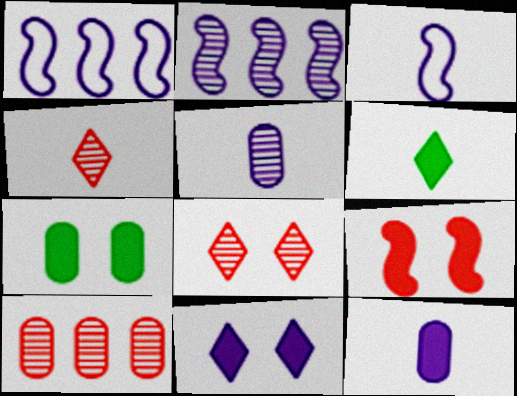[[1, 4, 7], 
[1, 5, 11], 
[7, 9, 11]]